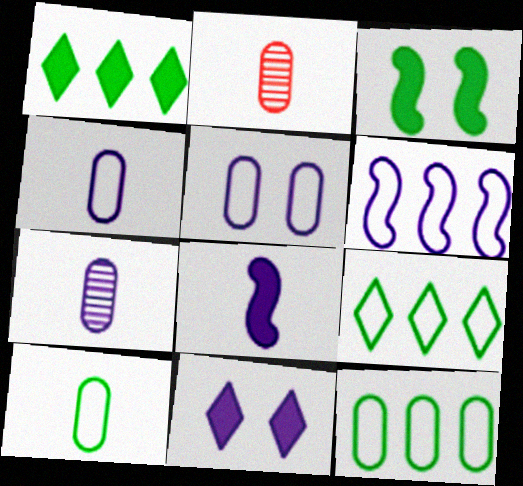[[6, 7, 11]]